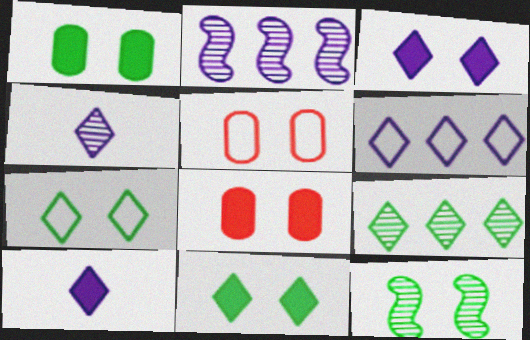[[1, 7, 12], 
[3, 4, 6], 
[3, 5, 12]]